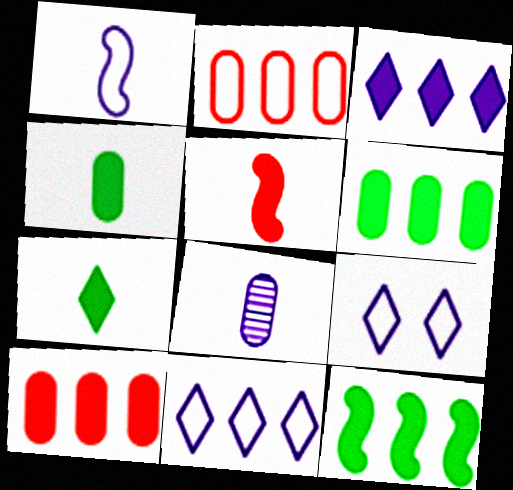[[3, 10, 12]]